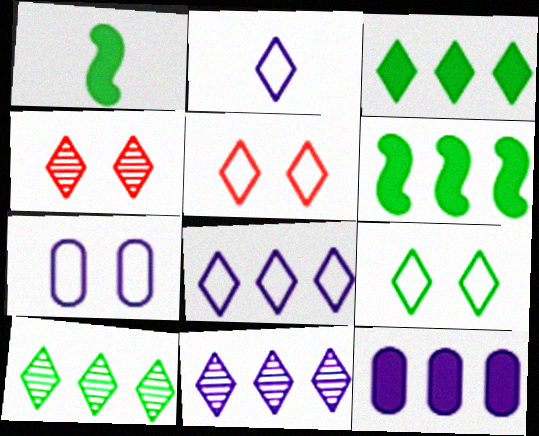[[2, 3, 4]]